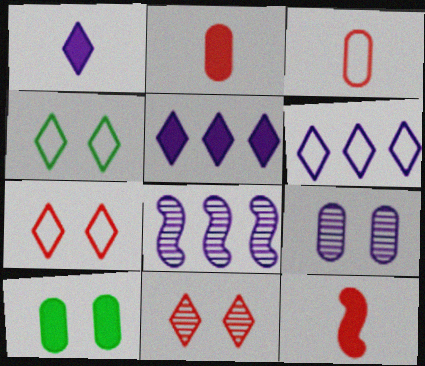[[2, 4, 8], 
[5, 10, 12]]